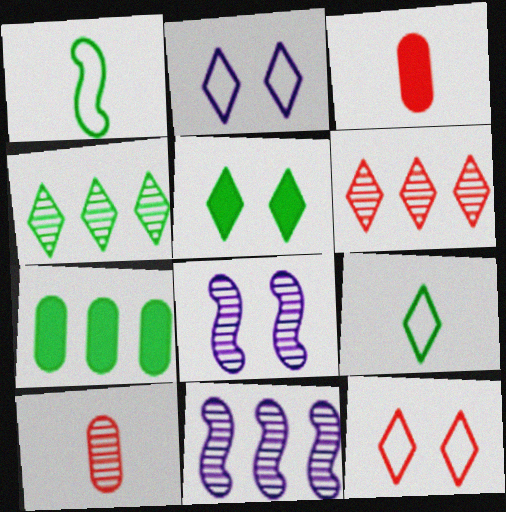[[4, 5, 9], 
[4, 8, 10]]